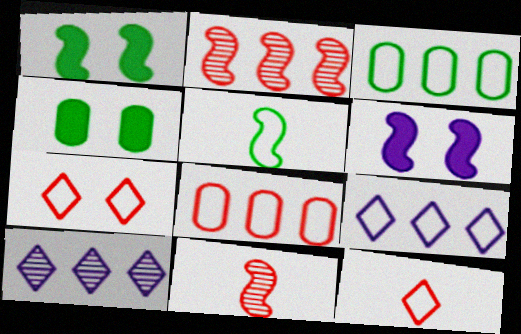[[2, 5, 6], 
[4, 9, 11]]